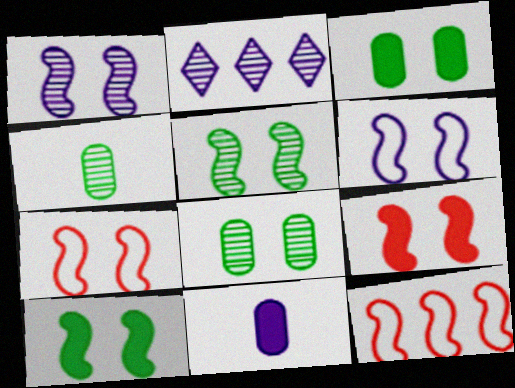[[1, 7, 10], 
[2, 6, 11], 
[5, 6, 9]]